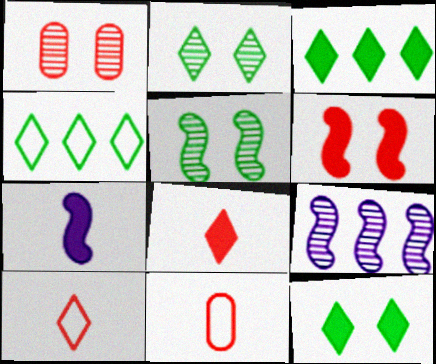[[1, 4, 7], 
[9, 11, 12]]